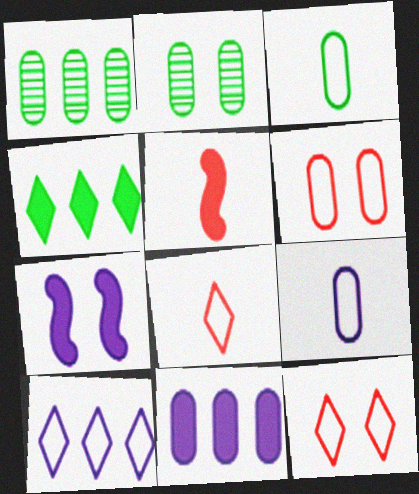[[1, 7, 8], 
[2, 5, 10], 
[2, 7, 12]]